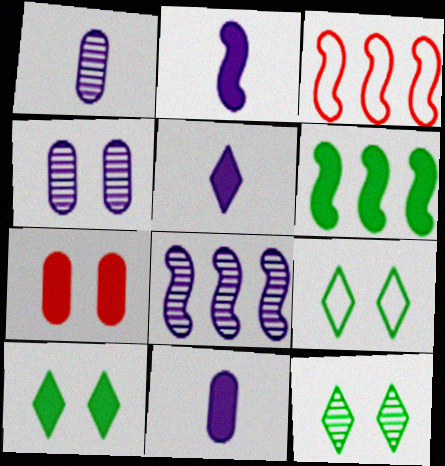[[1, 3, 10], 
[2, 5, 11], 
[3, 6, 8], 
[3, 11, 12], 
[5, 6, 7], 
[9, 10, 12]]